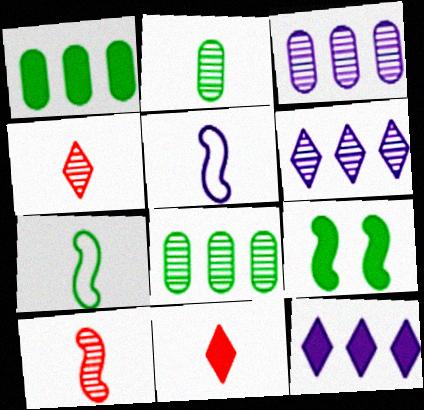[[2, 5, 11]]